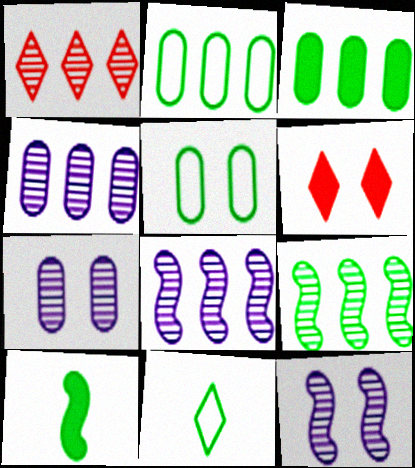[[1, 4, 9], 
[5, 6, 12]]